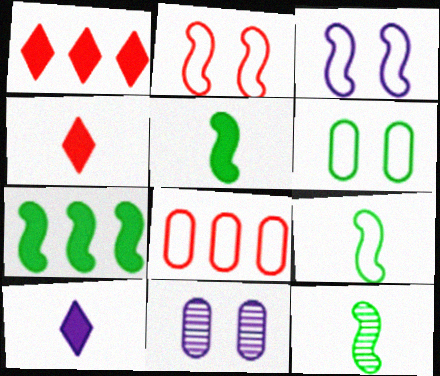[[1, 9, 11], 
[5, 9, 12]]